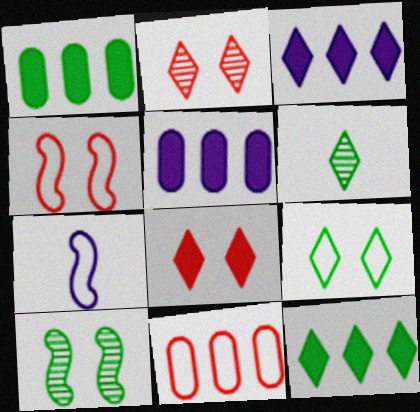[[1, 2, 7], 
[4, 5, 6], 
[6, 9, 12], 
[7, 9, 11]]